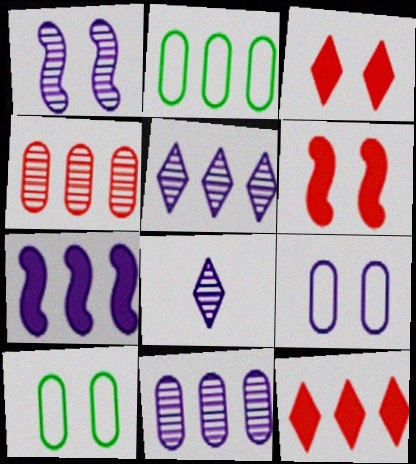[[1, 3, 10], 
[1, 8, 11], 
[2, 6, 8], 
[7, 8, 9]]